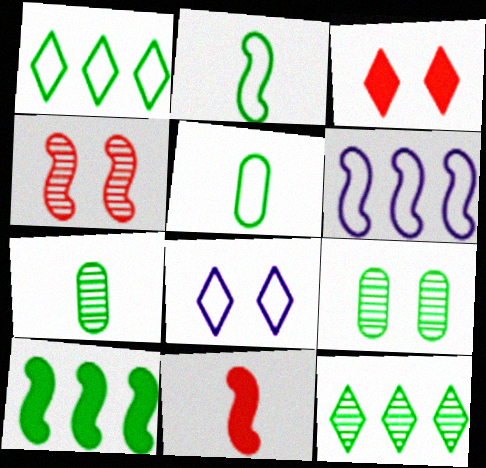[[3, 6, 7]]